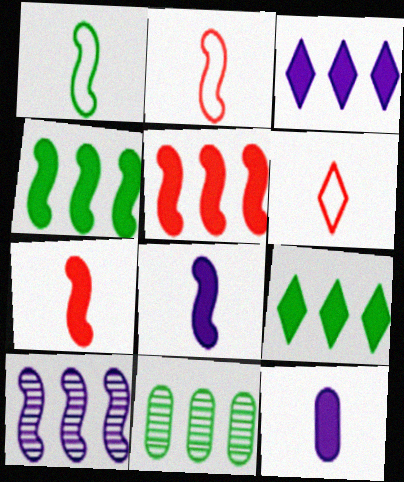[]